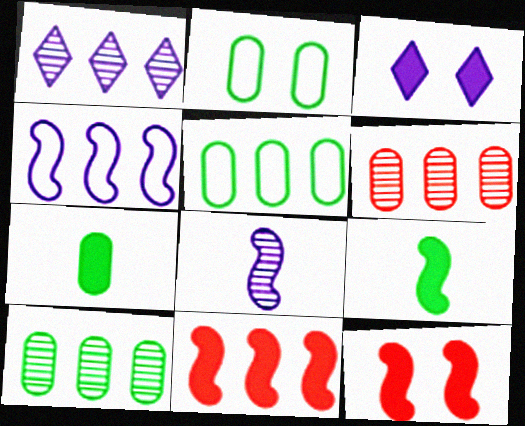[[1, 5, 11], 
[2, 7, 10], 
[3, 7, 11]]